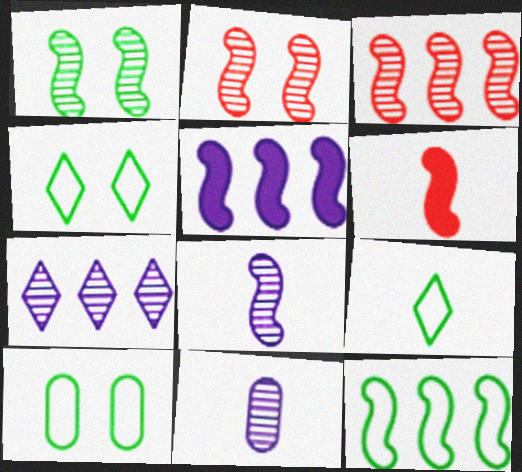[[1, 3, 8], 
[3, 5, 12], 
[6, 7, 10], 
[6, 9, 11], 
[9, 10, 12]]